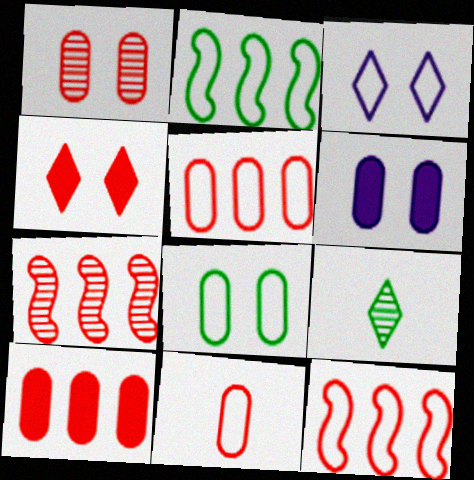[[1, 6, 8], 
[1, 10, 11], 
[2, 3, 11], 
[4, 7, 11], 
[6, 9, 12]]